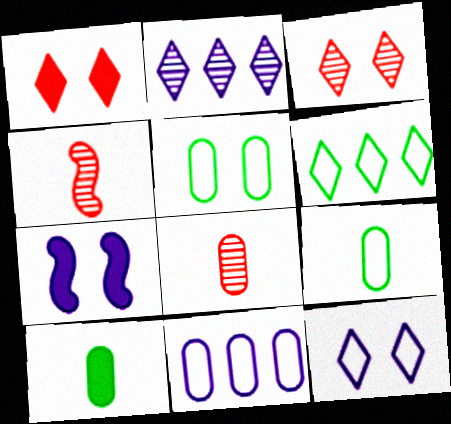[[3, 5, 7], 
[6, 7, 8]]